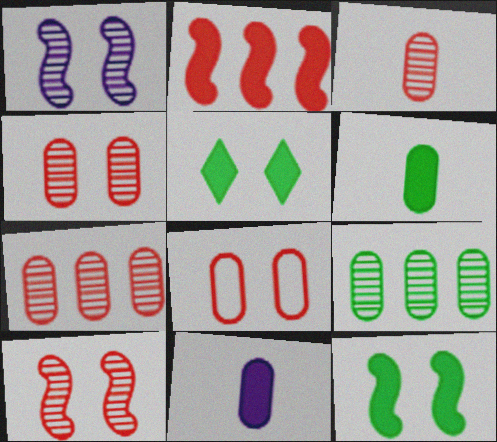[[1, 5, 8], 
[2, 5, 11], 
[3, 4, 7], 
[8, 9, 11]]